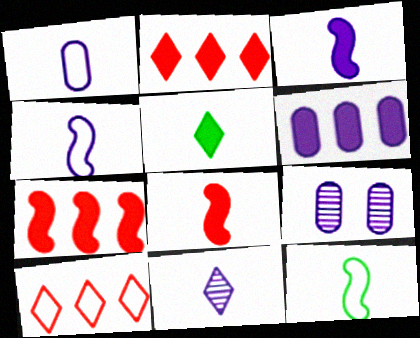[[1, 3, 11], 
[1, 6, 9], 
[2, 9, 12]]